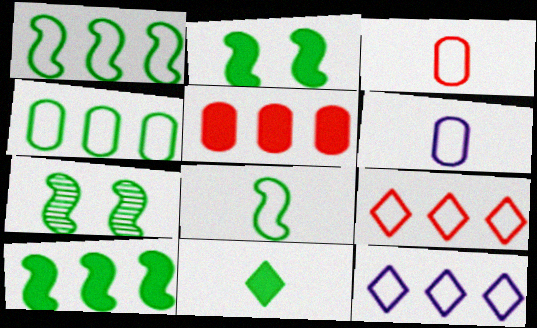[[4, 7, 11], 
[7, 8, 10]]